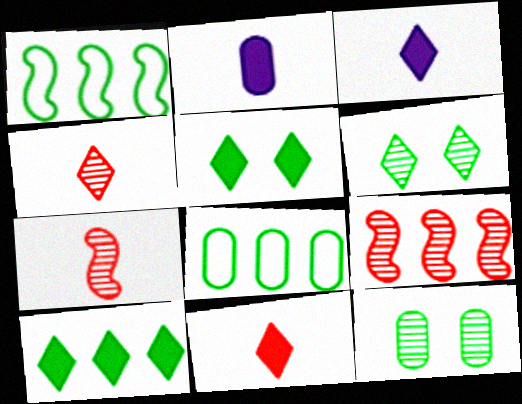[]